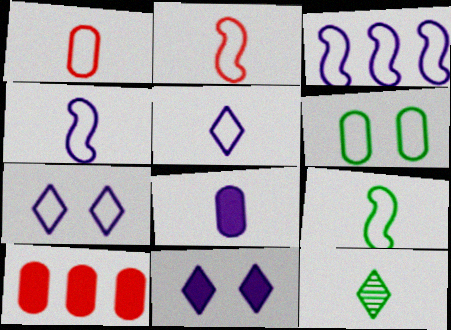[[1, 5, 9], 
[2, 4, 9], 
[2, 8, 12]]